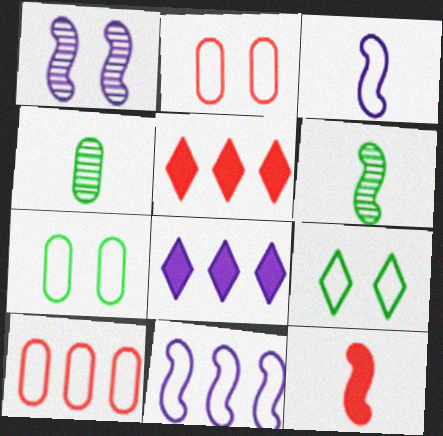[[2, 6, 8], 
[3, 6, 12], 
[3, 9, 10]]